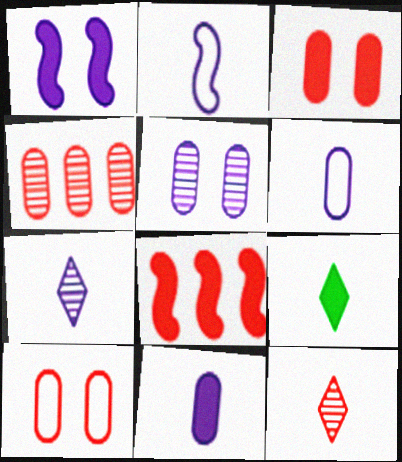[[2, 7, 11], 
[8, 10, 12]]